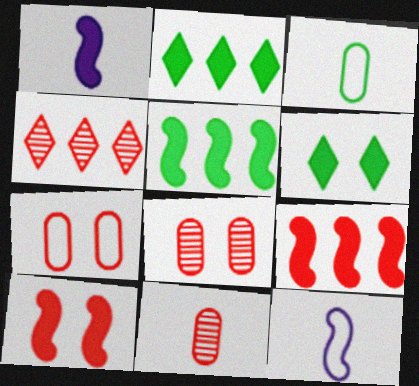[[1, 5, 10], 
[2, 8, 12]]